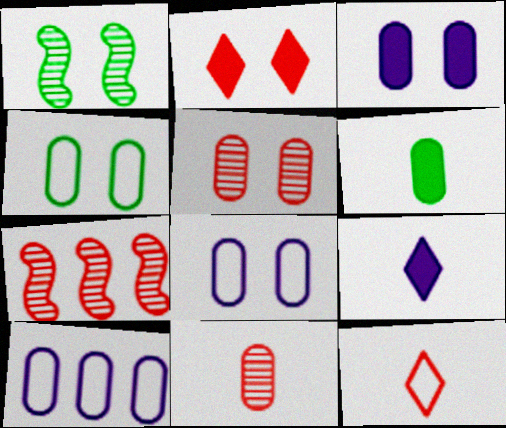[[1, 2, 8], 
[3, 4, 5], 
[4, 7, 9], 
[5, 6, 10]]